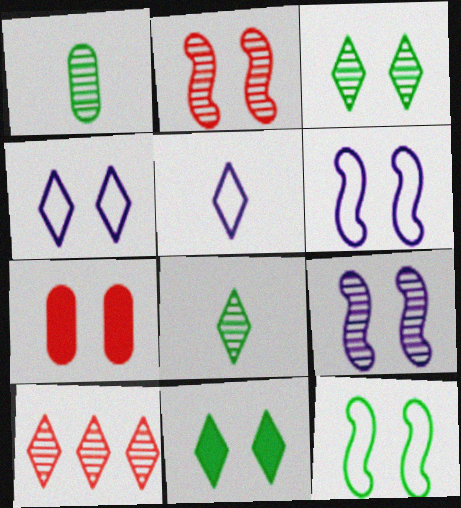[[1, 9, 10], 
[3, 6, 7], 
[5, 10, 11]]